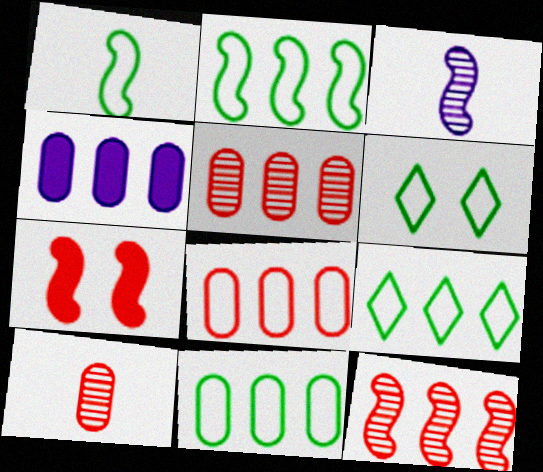[[1, 6, 11], 
[2, 3, 7], 
[2, 9, 11], 
[4, 5, 11], 
[4, 9, 12]]